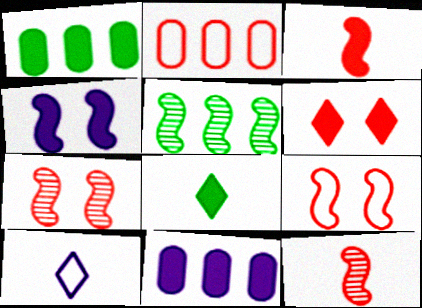[[1, 7, 10], 
[2, 6, 12]]